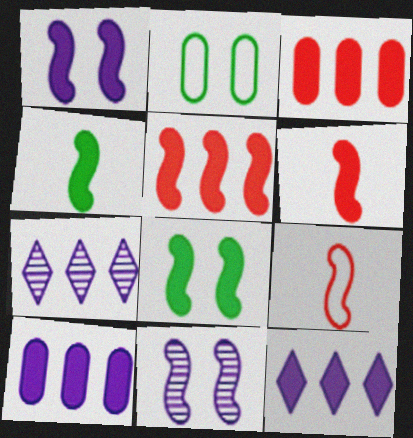[[1, 4, 5], 
[2, 6, 7]]